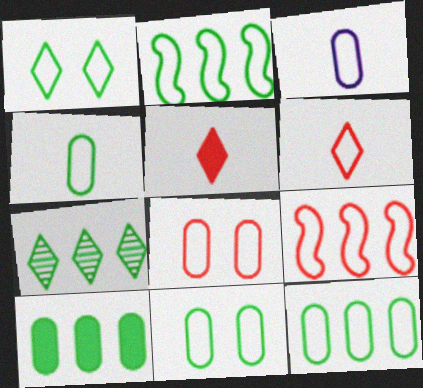[[1, 2, 4], 
[1, 3, 9], 
[2, 7, 10], 
[3, 8, 12], 
[4, 11, 12], 
[6, 8, 9]]